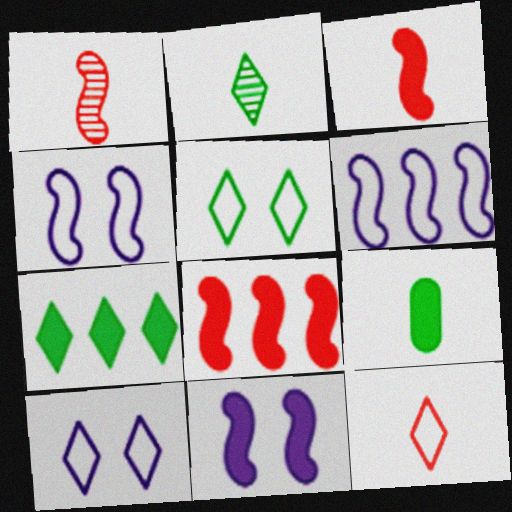[[2, 5, 7]]